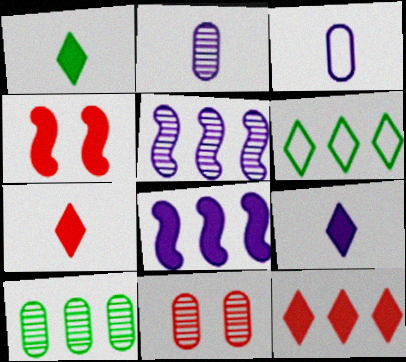[[1, 7, 9], 
[2, 4, 6], 
[2, 10, 11]]